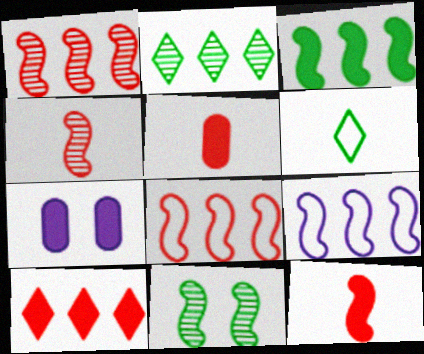[[1, 3, 9], 
[1, 6, 7], 
[9, 11, 12]]